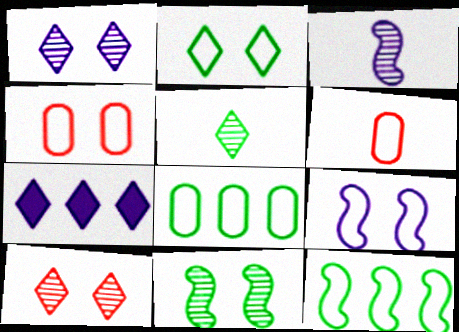[[2, 4, 9], 
[6, 7, 11]]